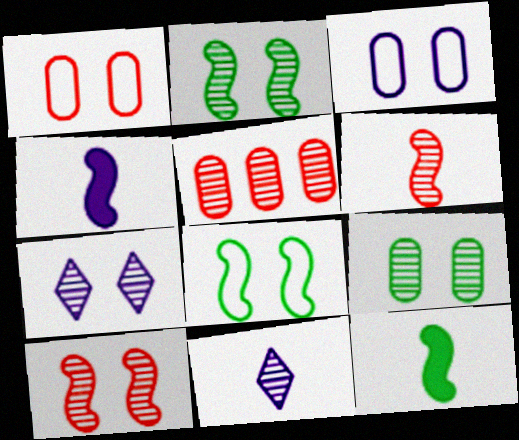[[2, 5, 11], 
[7, 9, 10]]